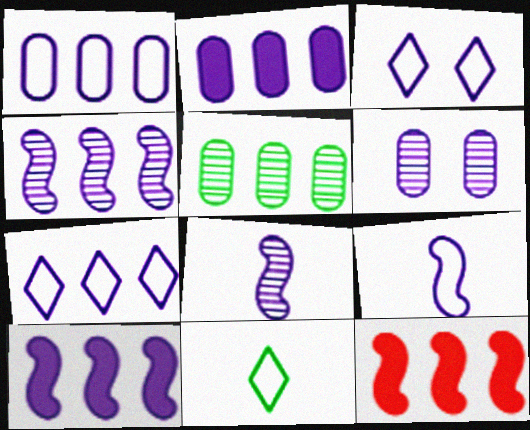[[1, 3, 9], 
[2, 3, 8], 
[2, 4, 7], 
[5, 7, 12], 
[6, 11, 12]]